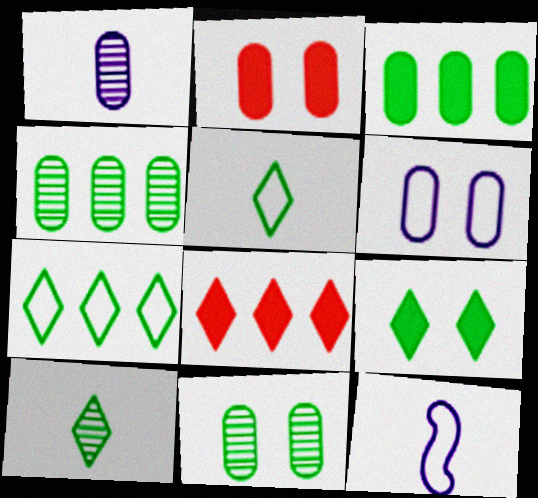[[2, 6, 11], 
[7, 9, 10], 
[8, 11, 12]]